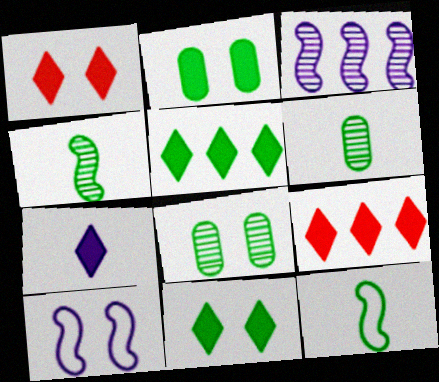[[1, 5, 7], 
[1, 8, 10], 
[5, 8, 12], 
[6, 9, 10], 
[7, 9, 11]]